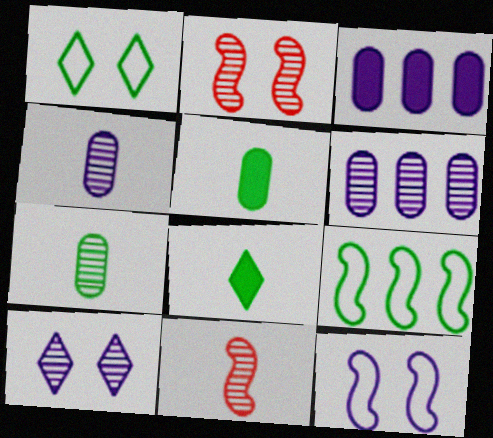[[1, 3, 11]]